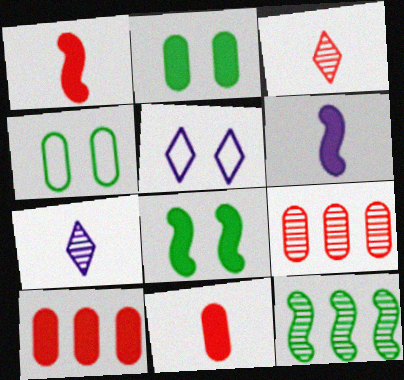[[5, 11, 12]]